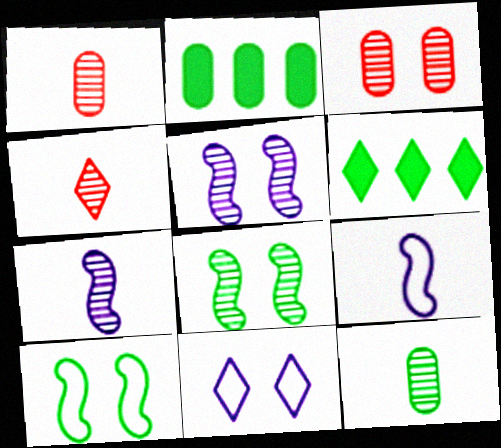[[3, 6, 9], 
[4, 6, 11], 
[4, 7, 12], 
[6, 10, 12]]